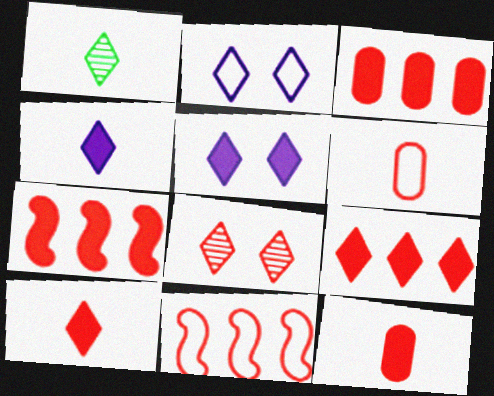[[1, 2, 9], 
[3, 7, 9], 
[6, 7, 8], 
[8, 11, 12]]